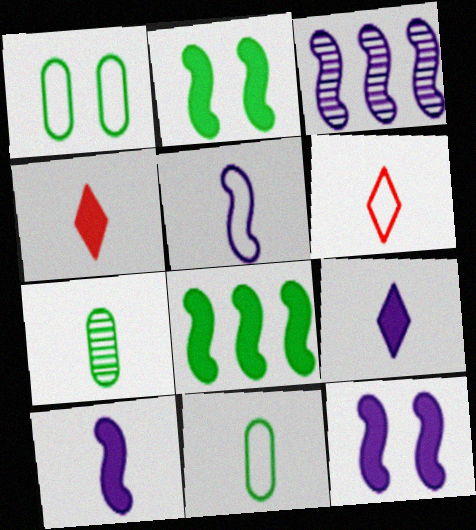[[1, 3, 4], 
[3, 5, 12], 
[4, 5, 7], 
[5, 6, 11], 
[6, 7, 10]]